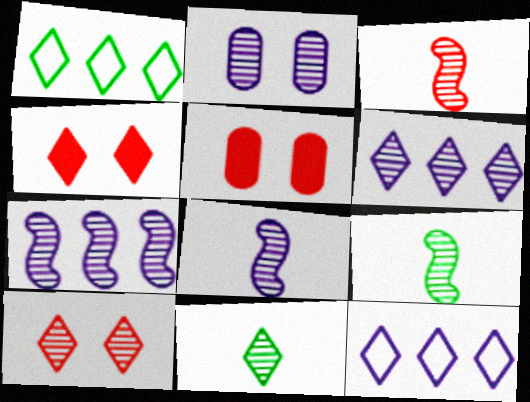[[1, 5, 8], 
[2, 6, 8], 
[3, 8, 9], 
[4, 11, 12], 
[5, 9, 12], 
[6, 10, 11]]